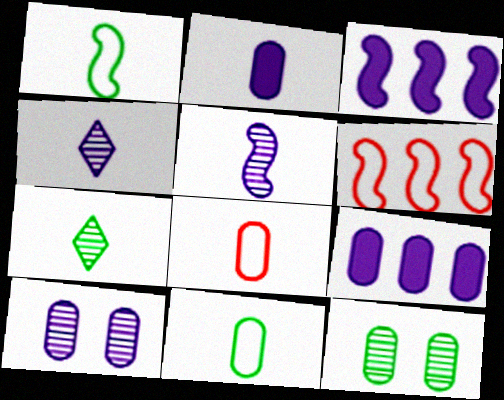[[8, 9, 12]]